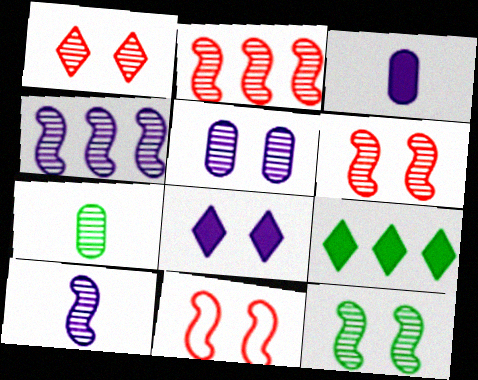[[1, 4, 7], 
[1, 5, 12], 
[2, 10, 12]]